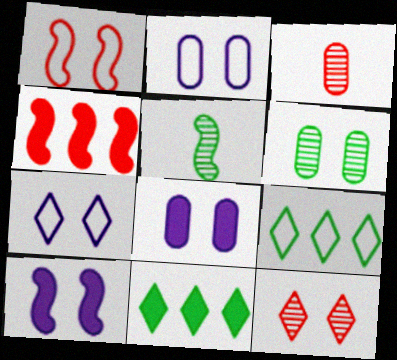[[3, 9, 10]]